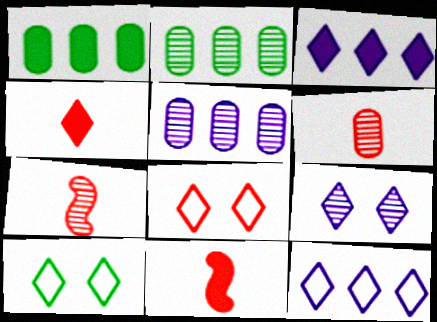[[2, 7, 9], 
[5, 10, 11]]